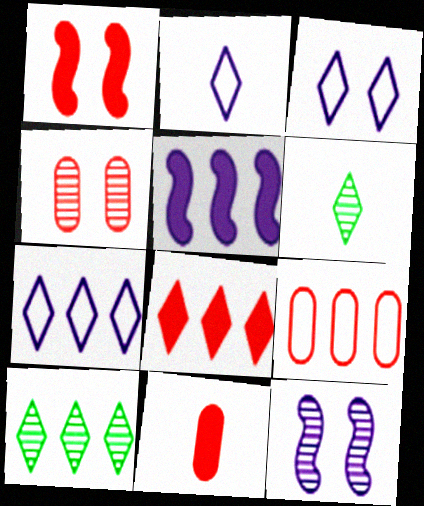[[1, 8, 11], 
[2, 3, 7], 
[3, 6, 8], 
[4, 9, 11], 
[5, 9, 10], 
[7, 8, 10]]